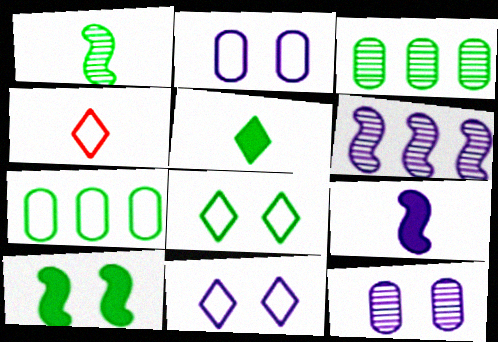[]